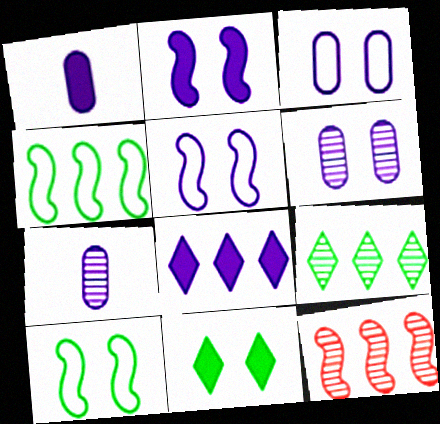[[1, 2, 8], 
[5, 7, 8]]